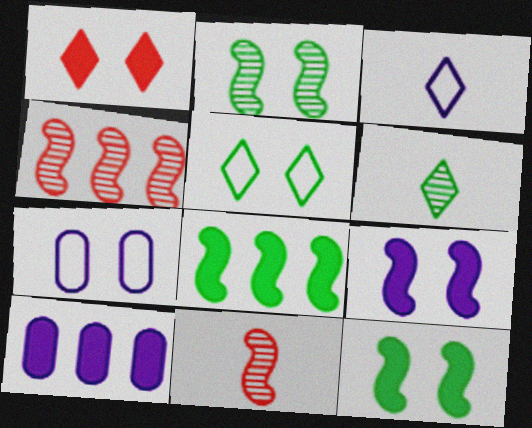[[1, 2, 7], 
[5, 10, 11]]